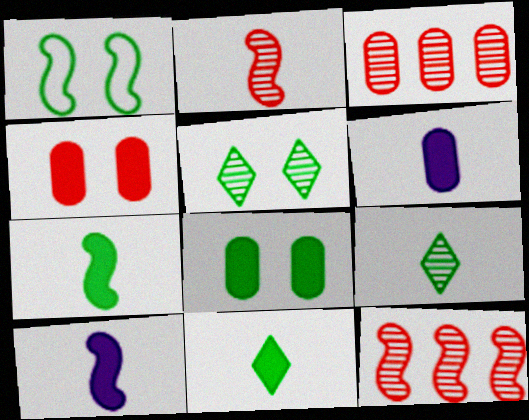[[1, 5, 8], 
[1, 10, 12]]